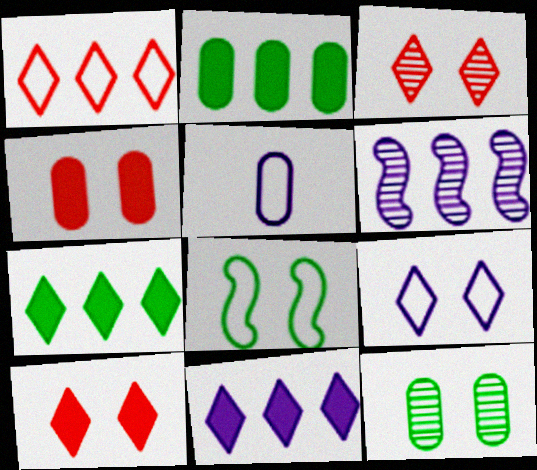[[1, 2, 6], 
[1, 5, 8]]